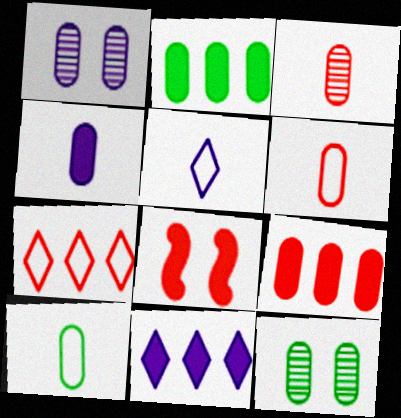[[1, 2, 6], 
[1, 9, 10], 
[2, 10, 12], 
[3, 4, 10], 
[3, 7, 8]]